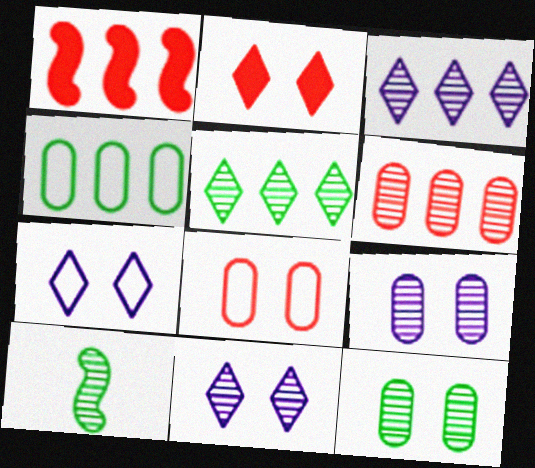[[1, 3, 4], 
[5, 10, 12], 
[6, 10, 11]]